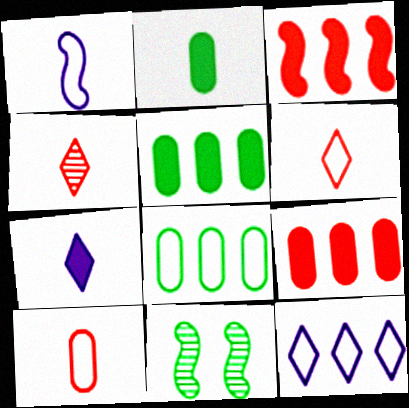[[1, 2, 4], 
[1, 3, 11]]